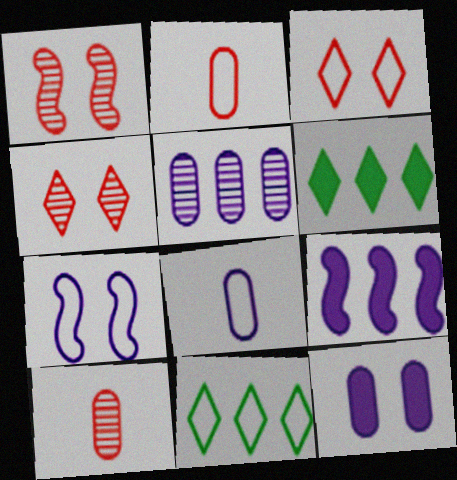[[1, 6, 8], 
[2, 7, 11], 
[5, 8, 12], 
[6, 7, 10]]